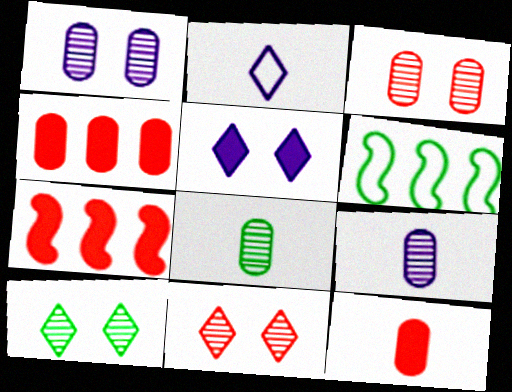[]